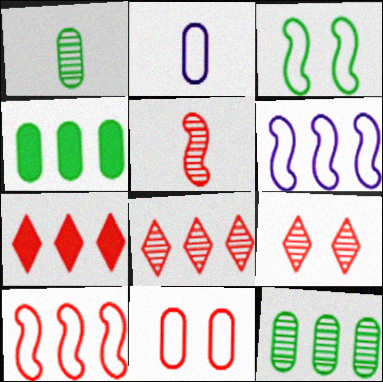[[4, 6, 8], 
[5, 7, 11], 
[6, 7, 12]]